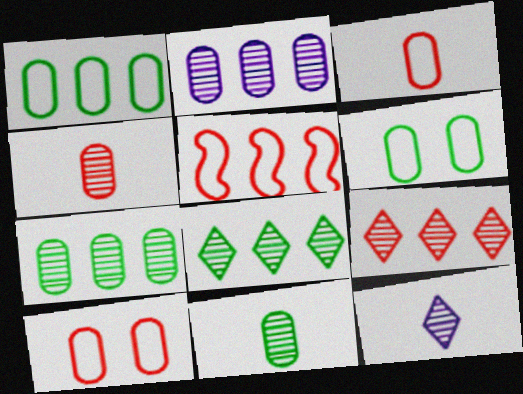[]